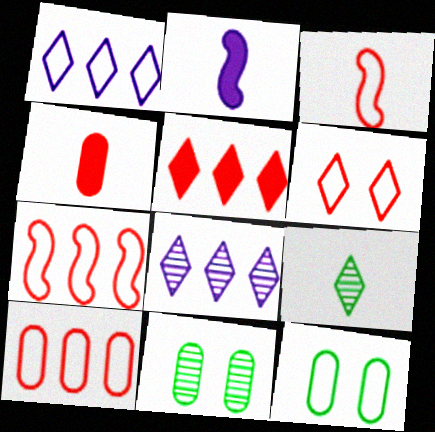[[1, 3, 12], 
[3, 6, 10]]